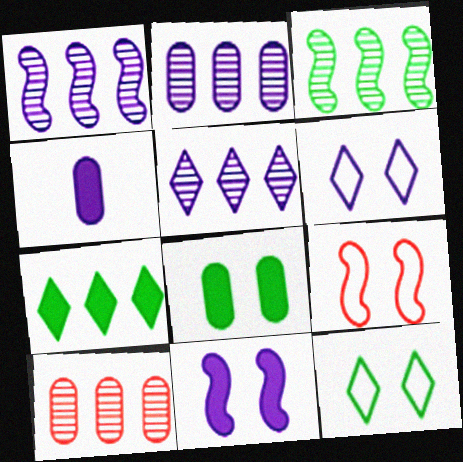[[1, 2, 5], 
[1, 4, 6], 
[3, 5, 10]]